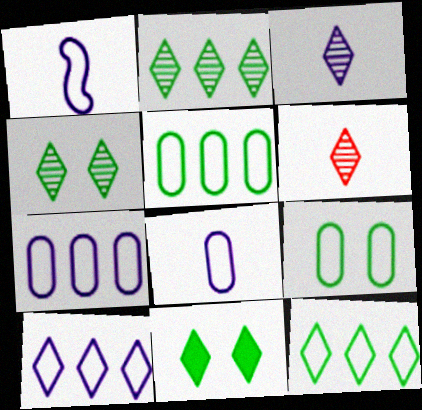[[6, 10, 11]]